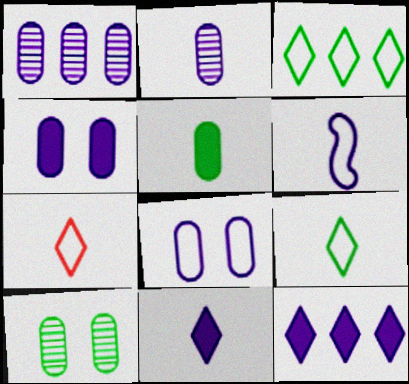[[2, 6, 11]]